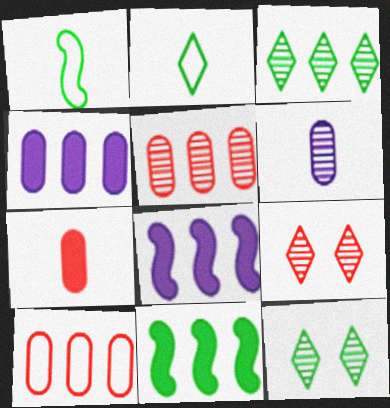[[1, 4, 9], 
[3, 8, 10]]